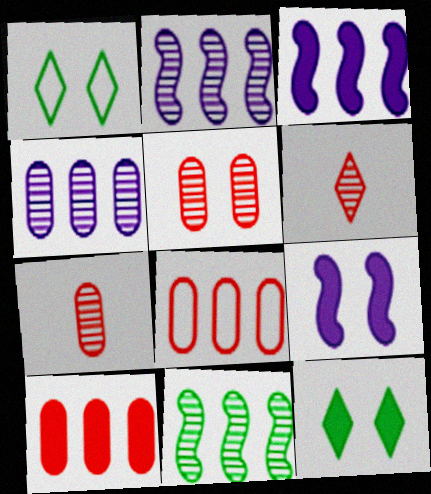[[1, 3, 7], 
[1, 5, 9]]